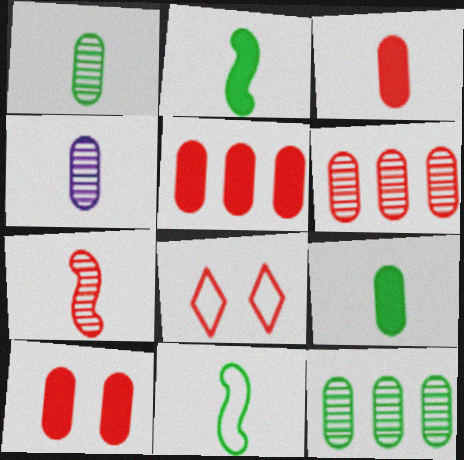[[3, 5, 10], 
[5, 7, 8]]